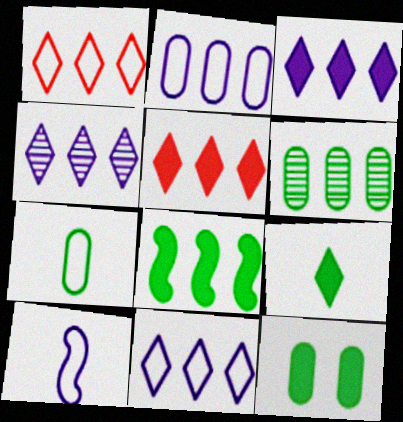[[3, 4, 11], 
[6, 7, 12], 
[8, 9, 12]]